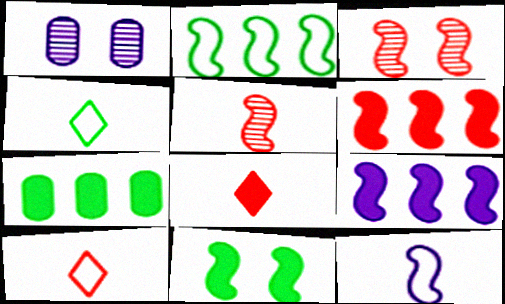[[1, 2, 8], 
[1, 4, 6]]